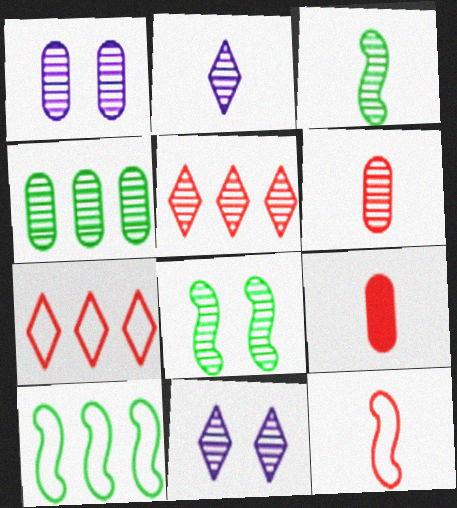[[1, 3, 5], 
[1, 4, 6], 
[2, 3, 6], 
[9, 10, 11]]